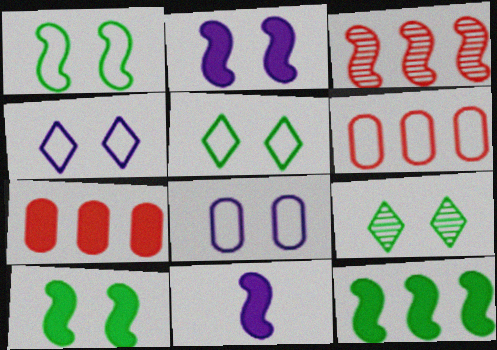[[1, 3, 11], 
[6, 9, 11]]